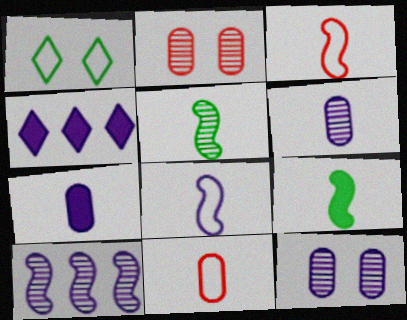[[4, 8, 12]]